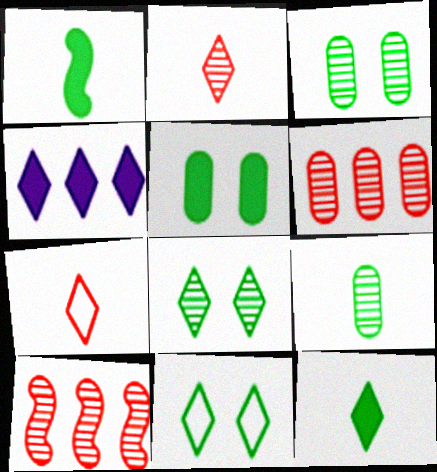[[2, 4, 11], 
[4, 7, 8]]